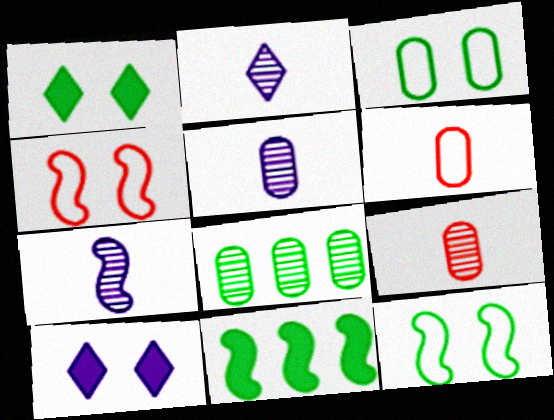[[2, 5, 7], 
[4, 7, 11]]